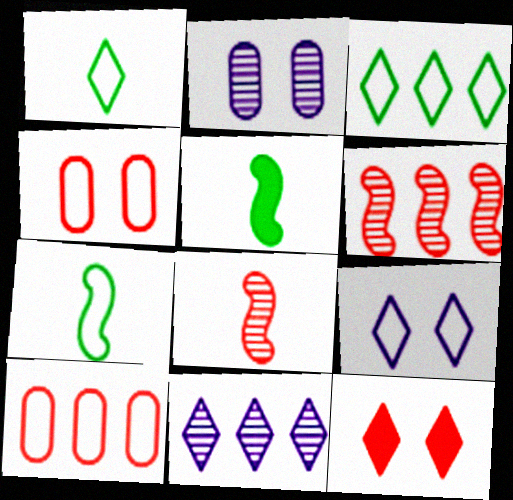[[1, 11, 12], 
[4, 5, 11], 
[7, 9, 10], 
[8, 10, 12]]